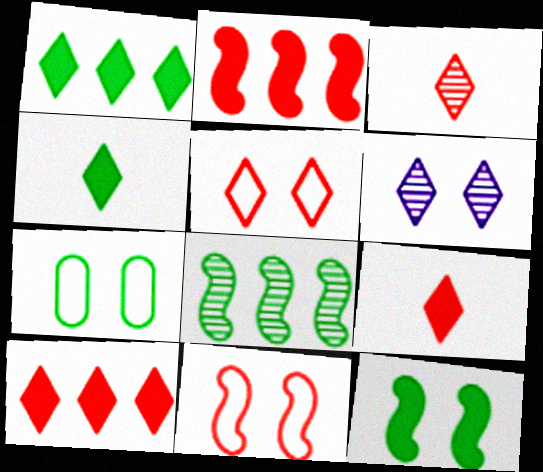[[3, 5, 10], 
[4, 7, 8]]